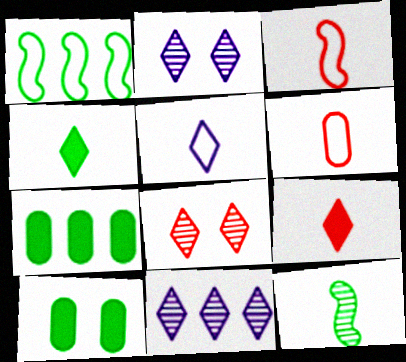[[2, 3, 7], 
[3, 10, 11]]